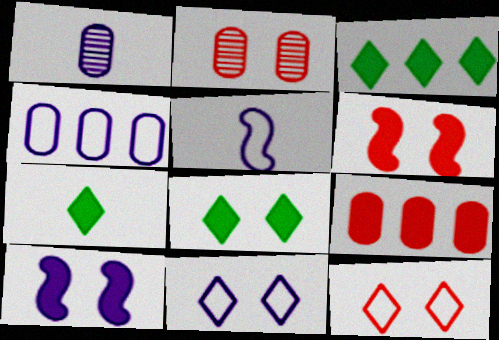[[2, 3, 5], 
[2, 6, 12], 
[3, 7, 8], 
[4, 5, 11], 
[7, 9, 10]]